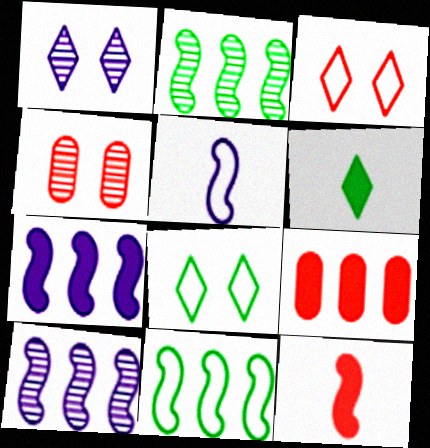[]